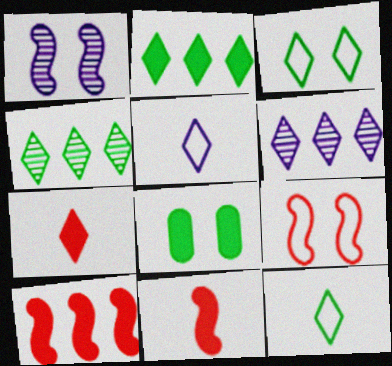[[3, 6, 7]]